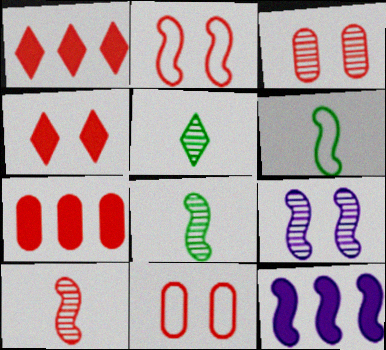[[1, 10, 11], 
[2, 3, 4], 
[2, 8, 12], 
[5, 11, 12]]